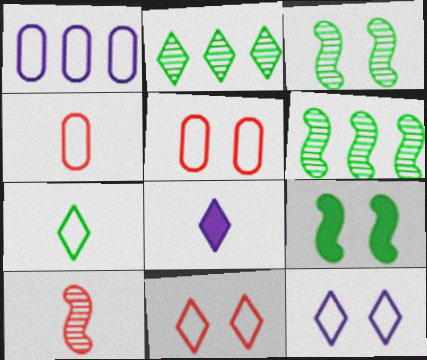[[2, 8, 11], 
[5, 6, 8]]